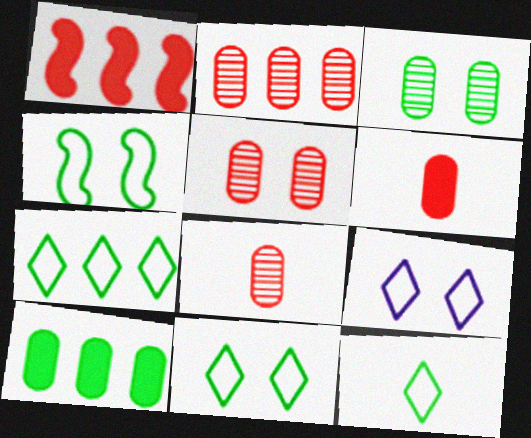[[2, 5, 8], 
[7, 11, 12]]